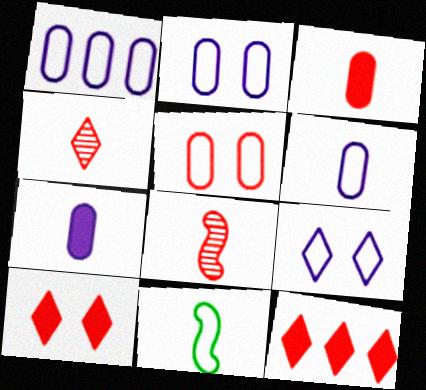[[1, 2, 6], 
[4, 7, 11], 
[5, 8, 12]]